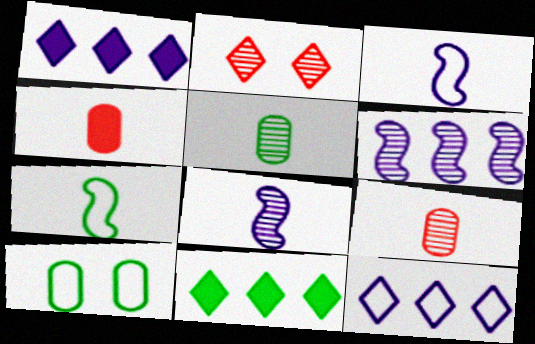[[2, 5, 6]]